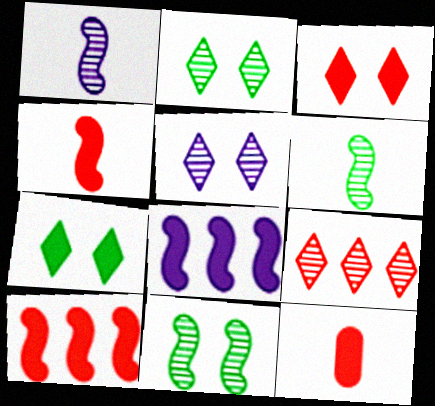[[3, 10, 12], 
[7, 8, 12]]